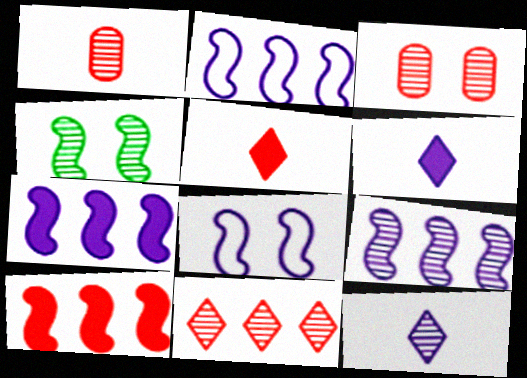[[2, 7, 9]]